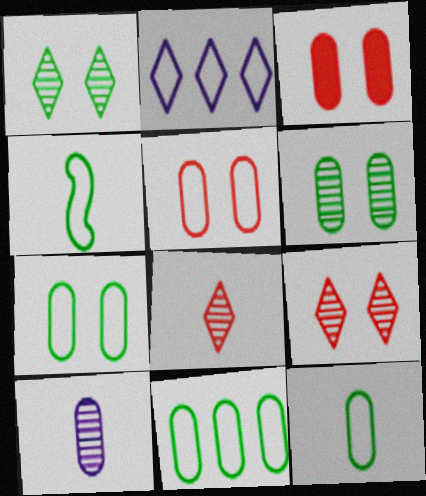[[2, 4, 5], 
[3, 10, 11], 
[7, 11, 12]]